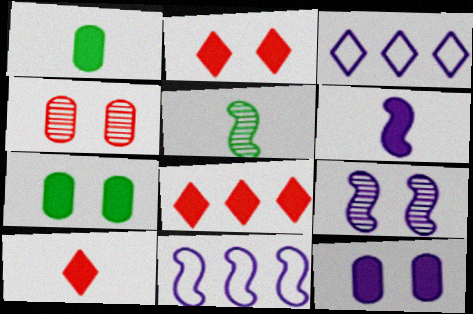[[1, 6, 10], 
[2, 8, 10], 
[6, 7, 8], 
[6, 9, 11]]